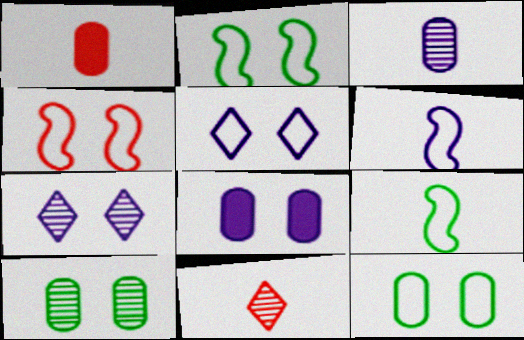[[4, 5, 12]]